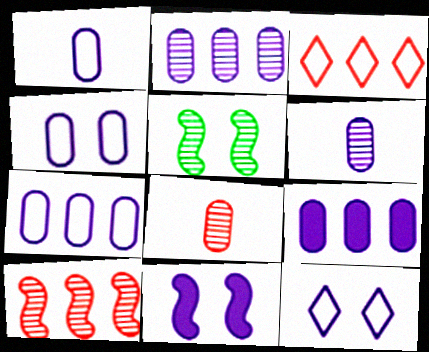[[1, 4, 7], 
[2, 7, 9], 
[4, 6, 9]]